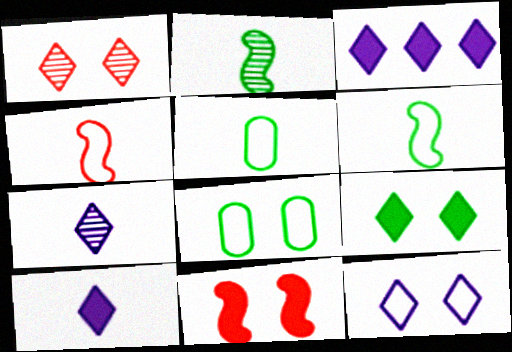[[1, 9, 12], 
[3, 7, 12]]